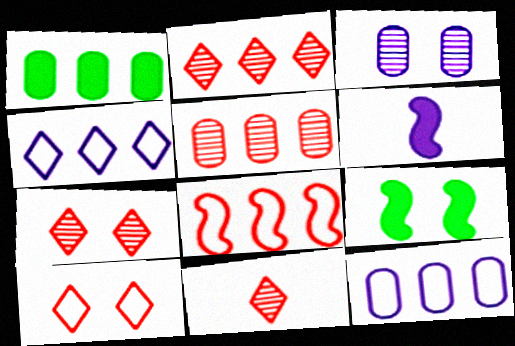[[1, 5, 12], 
[2, 7, 11], 
[3, 4, 6], 
[3, 9, 10], 
[9, 11, 12]]